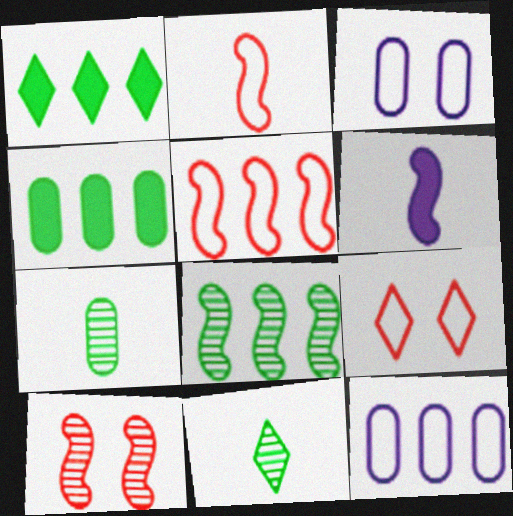[]